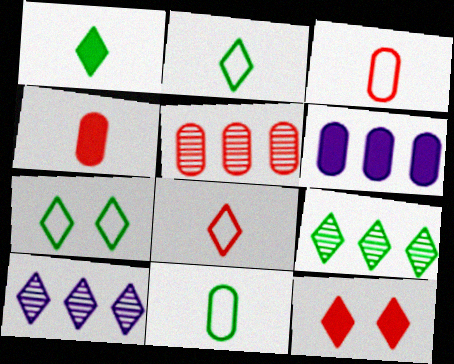[[1, 7, 9], 
[2, 10, 12]]